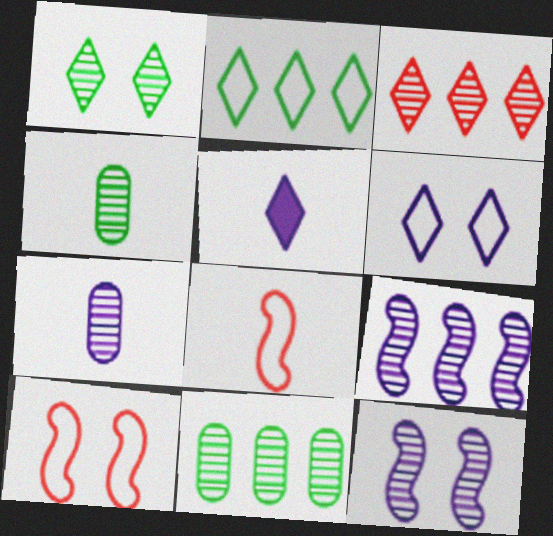[[3, 4, 12], 
[3, 9, 11], 
[4, 5, 8], 
[5, 10, 11]]